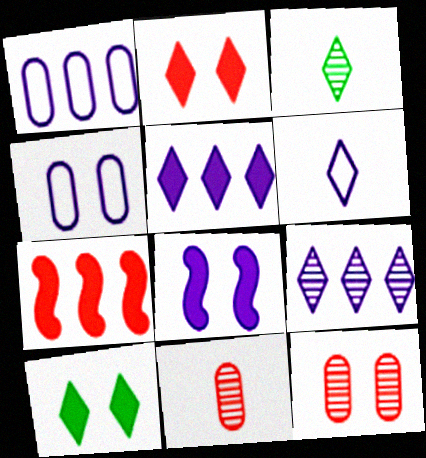[[3, 4, 7]]